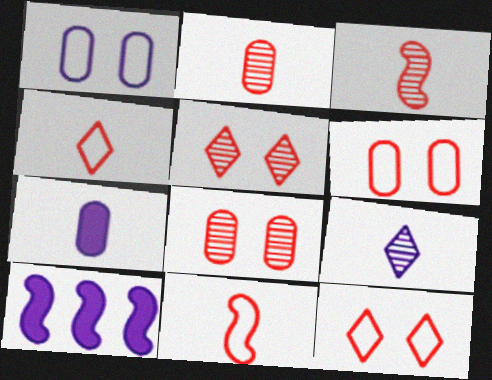[[1, 9, 10]]